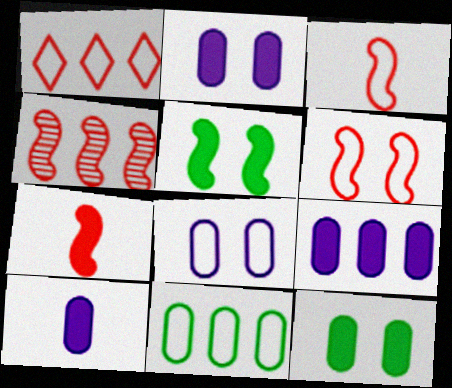[[2, 9, 10], 
[4, 6, 7]]